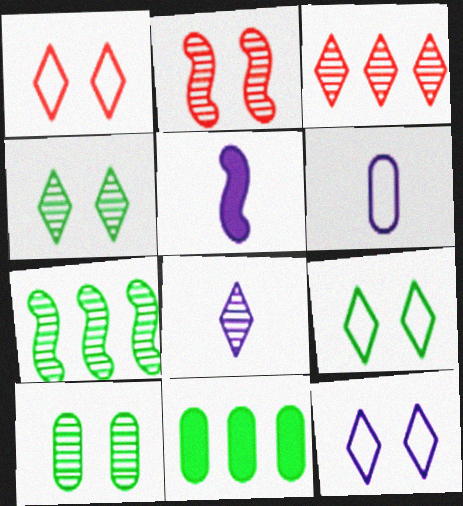[[1, 9, 12], 
[3, 4, 8], 
[5, 6, 8]]